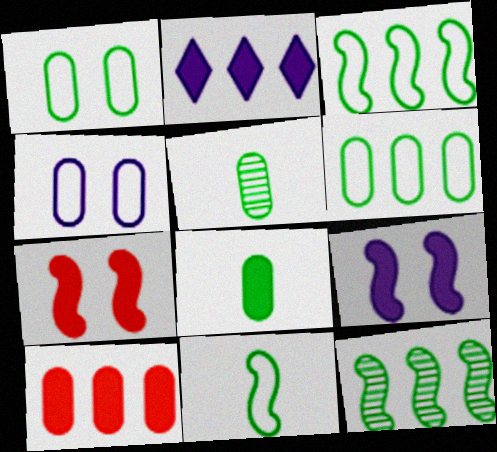[[2, 7, 8], 
[4, 5, 10]]